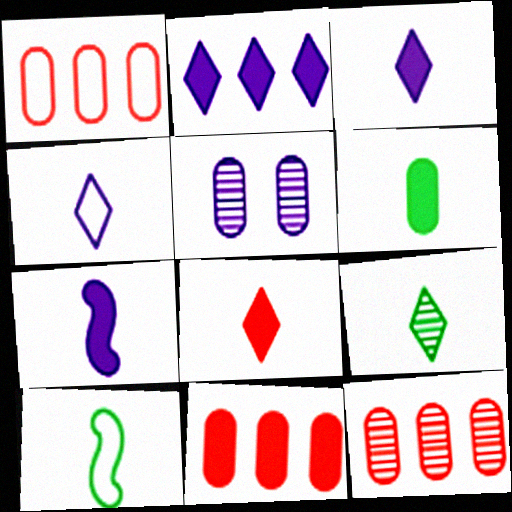[[1, 5, 6], 
[1, 11, 12], 
[4, 8, 9], 
[6, 7, 8], 
[6, 9, 10]]